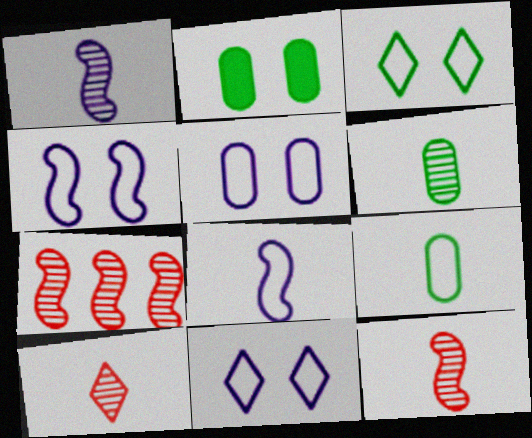[[1, 6, 10], 
[4, 5, 11]]